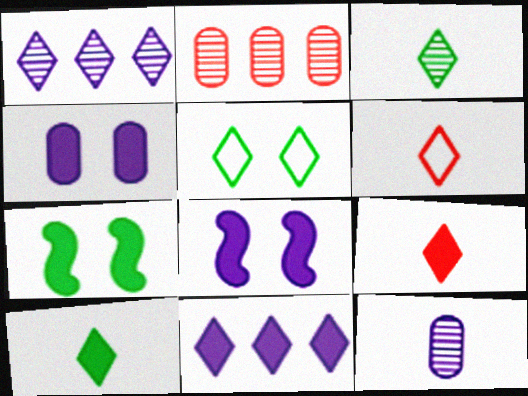[[1, 5, 9]]